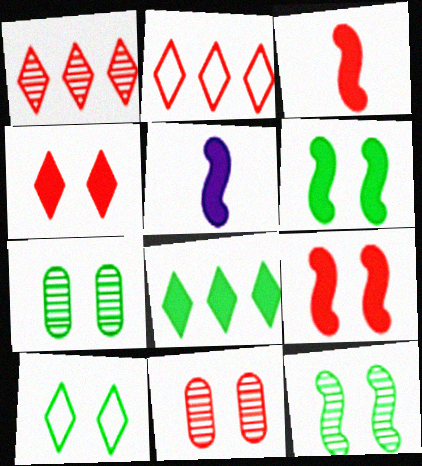[[2, 3, 11], 
[2, 5, 7], 
[6, 7, 10]]